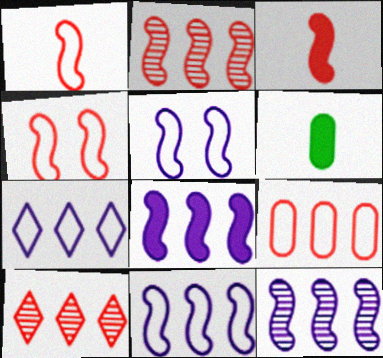[[2, 3, 4], 
[5, 6, 10], 
[8, 11, 12]]